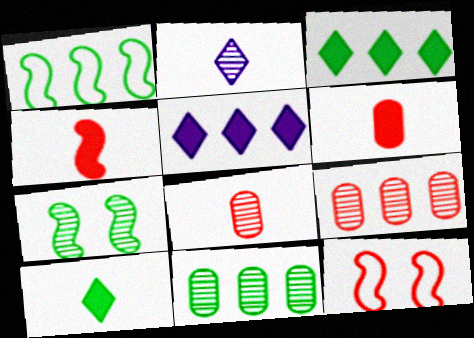[[1, 3, 11], 
[1, 5, 9], 
[2, 7, 9]]